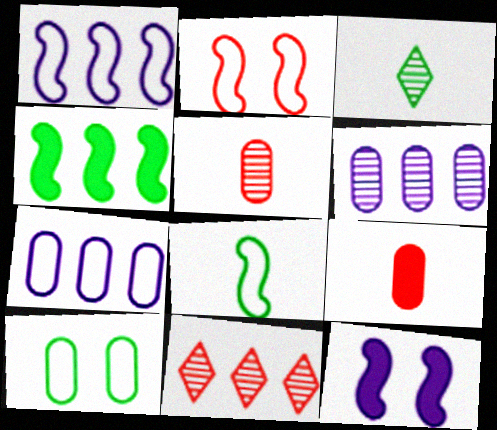[[1, 2, 8], 
[2, 9, 11], 
[3, 4, 10], 
[4, 7, 11], 
[6, 9, 10]]